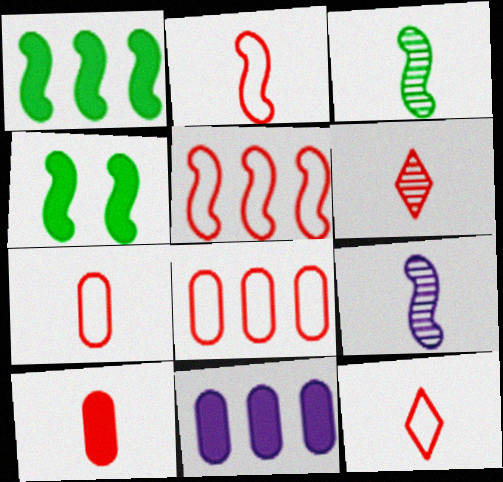[[2, 6, 10], 
[2, 7, 12], 
[4, 5, 9]]